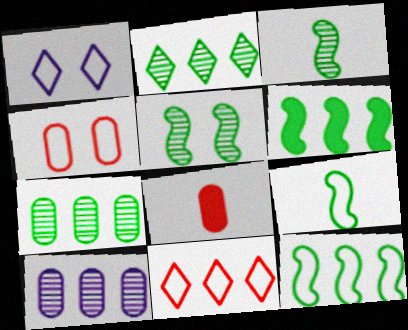[[5, 6, 9], 
[6, 10, 11]]